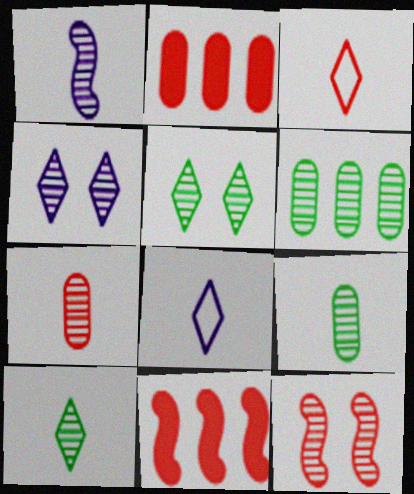[[1, 7, 10], 
[2, 3, 12]]